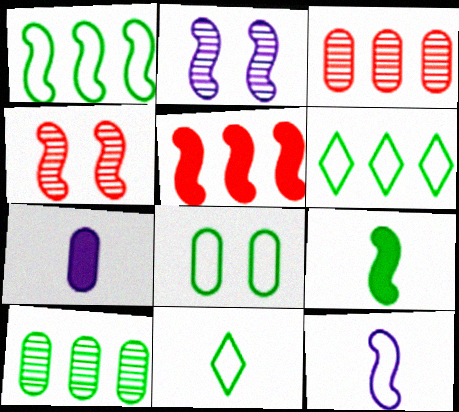[[1, 8, 11], 
[3, 7, 8], 
[4, 6, 7]]